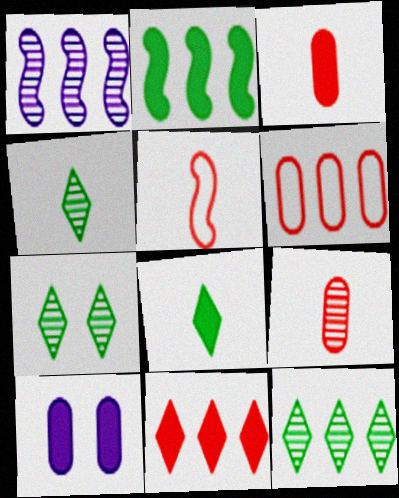[[1, 7, 9], 
[4, 7, 12], 
[5, 10, 12]]